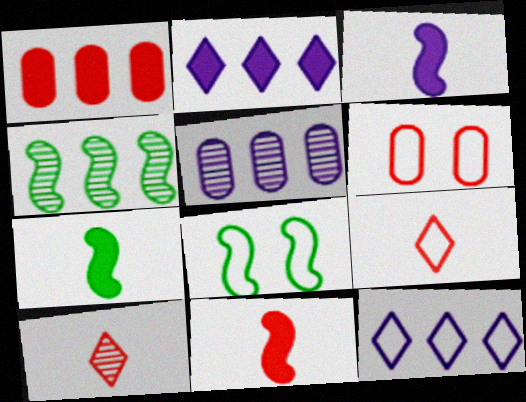[[1, 4, 12], 
[3, 7, 11], 
[4, 7, 8]]